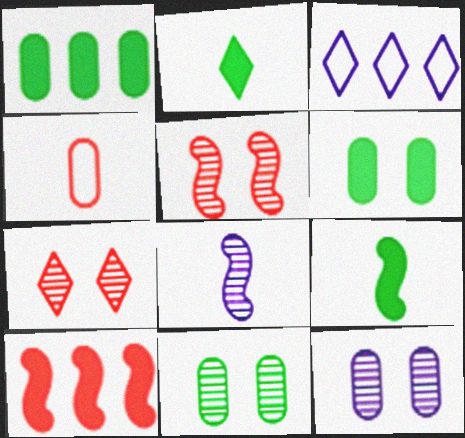[[1, 4, 12], 
[2, 3, 7], 
[2, 4, 8], 
[4, 7, 10]]